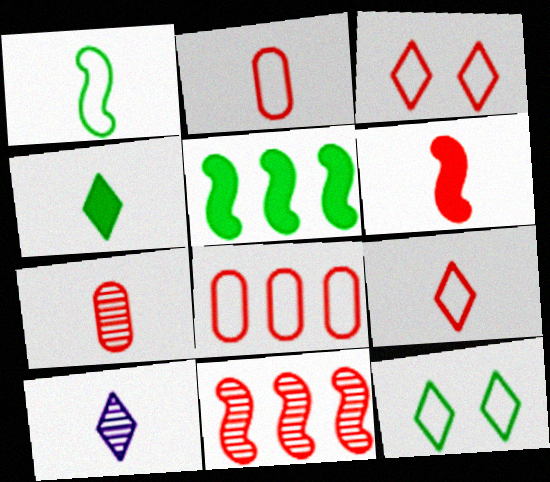[[4, 9, 10], 
[6, 7, 9]]